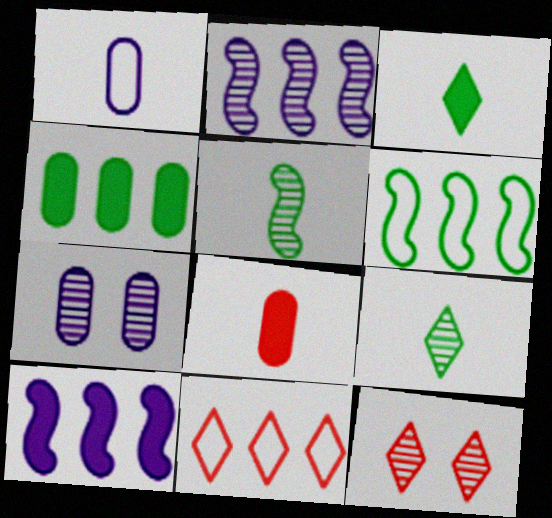[[2, 4, 11]]